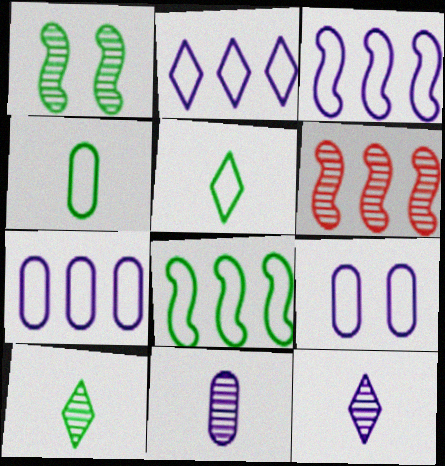[[2, 3, 7]]